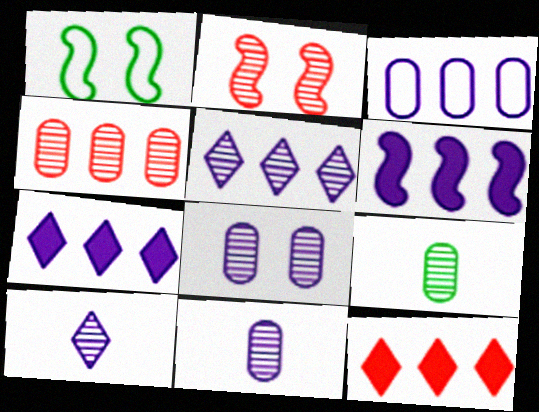[[1, 11, 12], 
[2, 5, 9], 
[3, 5, 6], 
[4, 8, 9]]